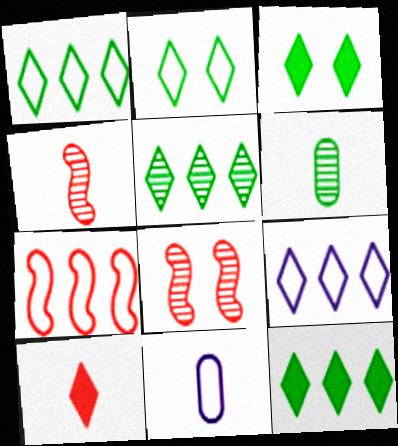[[1, 5, 12], 
[2, 7, 11], 
[8, 11, 12]]